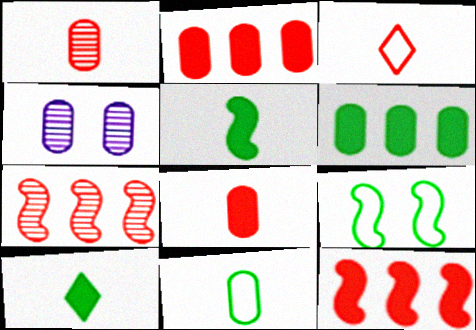[[2, 4, 11]]